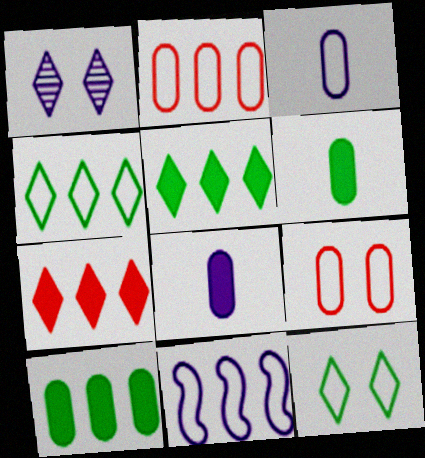[[1, 8, 11], 
[2, 4, 11]]